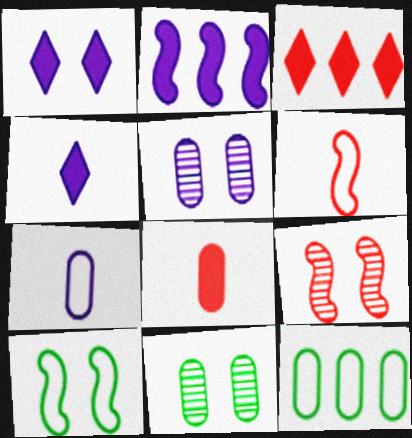[[4, 9, 12], 
[5, 8, 12]]